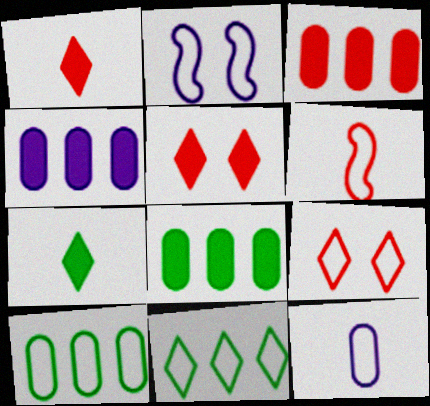[[3, 4, 8]]